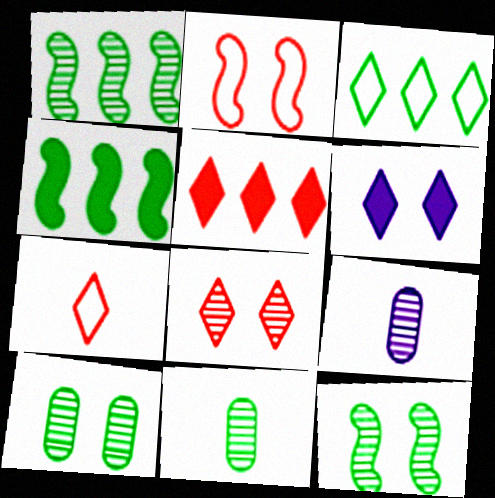[[1, 8, 9], 
[2, 6, 10], 
[5, 7, 8]]